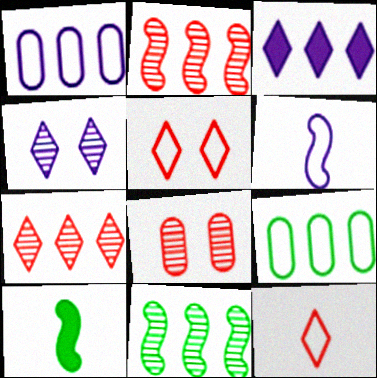[[2, 3, 9], 
[5, 6, 9]]